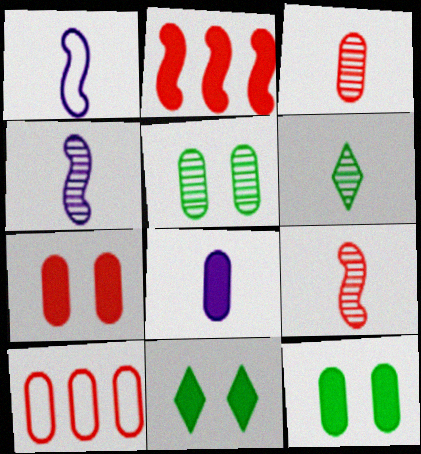[[2, 8, 11], 
[3, 4, 6], 
[3, 7, 10], 
[4, 10, 11], 
[5, 8, 10]]